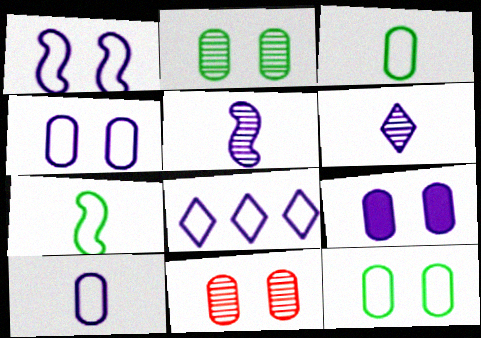[[1, 8, 10], 
[5, 8, 9], 
[9, 11, 12]]